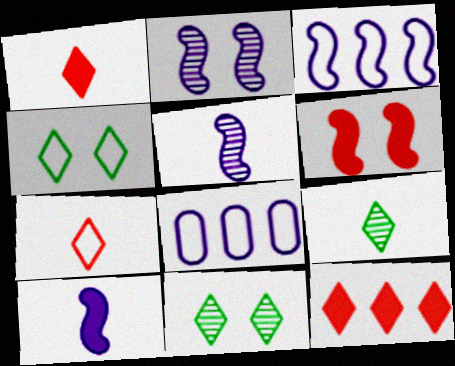[[2, 3, 10], 
[6, 8, 9]]